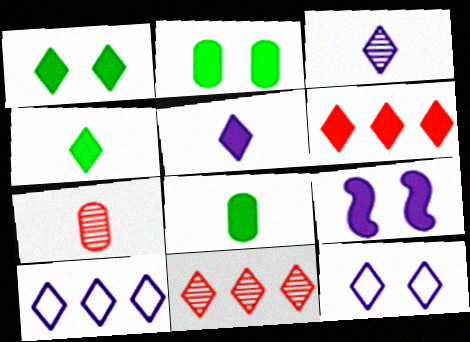[[1, 5, 6], 
[4, 11, 12], 
[6, 8, 9]]